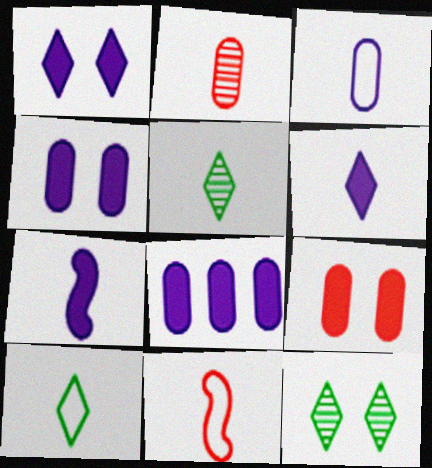[[1, 7, 8], 
[2, 7, 10], 
[3, 10, 11], 
[8, 11, 12]]